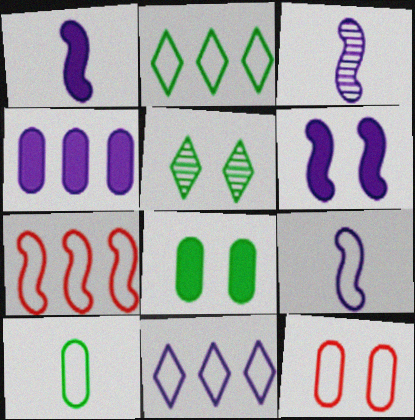[[1, 3, 9], 
[2, 9, 12], 
[5, 6, 12]]